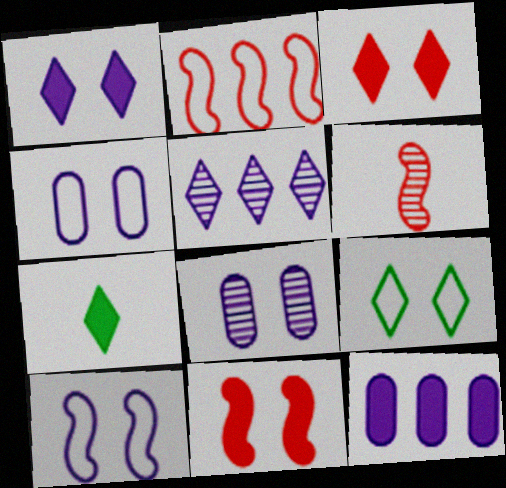[[1, 8, 10], 
[2, 6, 11], 
[2, 7, 8], 
[6, 9, 12], 
[7, 11, 12], 
[8, 9, 11]]